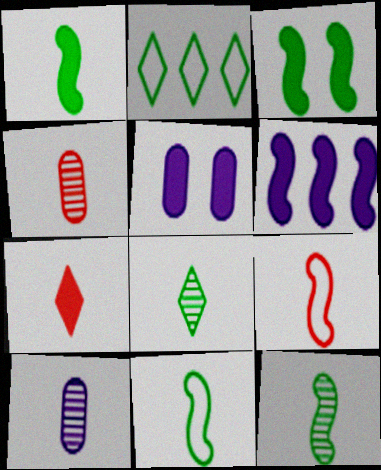[[1, 11, 12], 
[4, 7, 9], 
[7, 10, 11]]